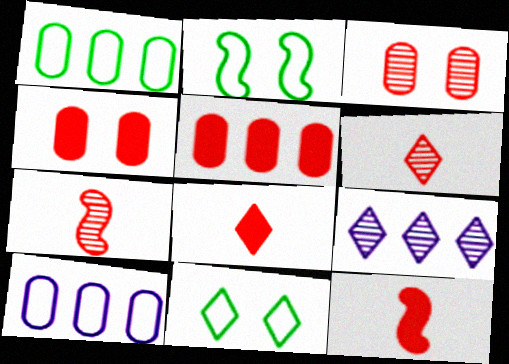[[8, 9, 11]]